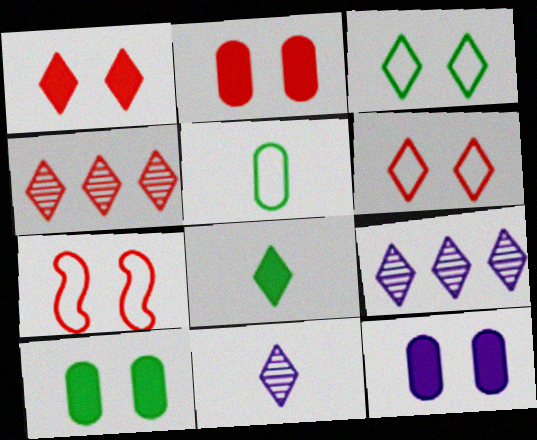[[2, 10, 12], 
[6, 8, 9]]